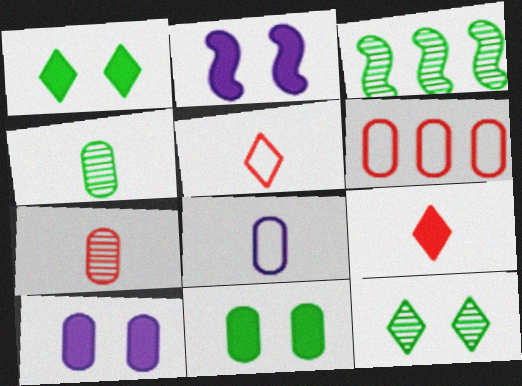[[3, 4, 12], 
[3, 5, 10], 
[4, 6, 10]]